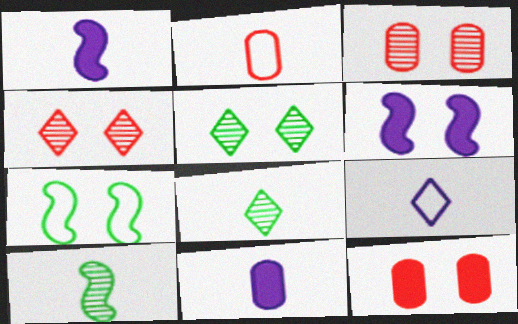[[1, 2, 8]]